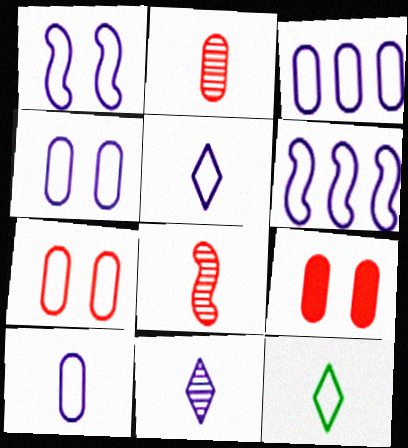[[1, 3, 5], 
[3, 4, 10], 
[4, 5, 6], 
[6, 7, 12]]